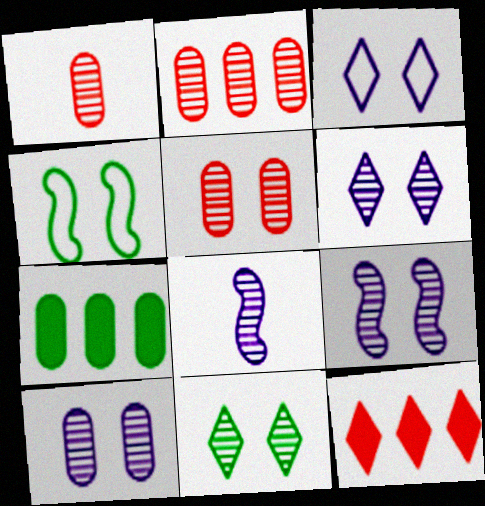[[1, 2, 5], 
[2, 8, 11], 
[5, 9, 11], 
[6, 9, 10]]